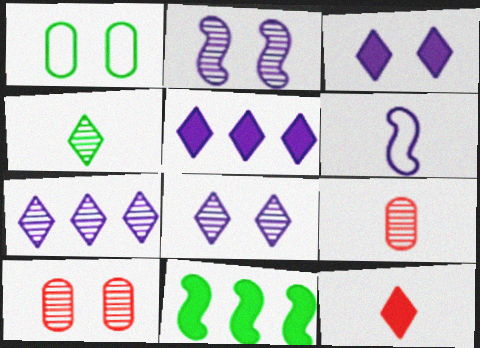[[1, 4, 11]]